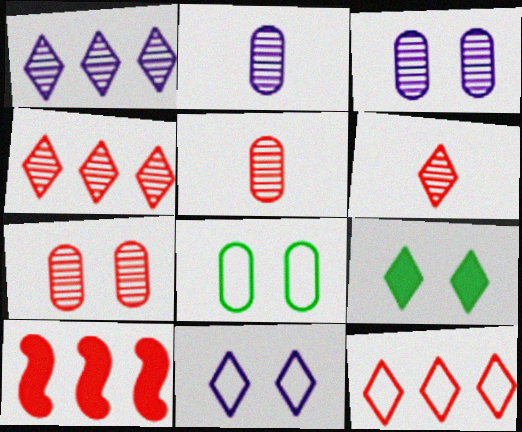[]